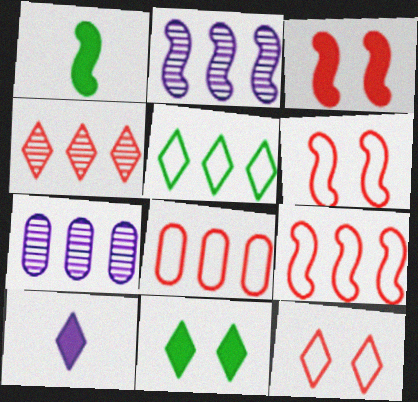[[1, 2, 6], 
[1, 7, 12]]